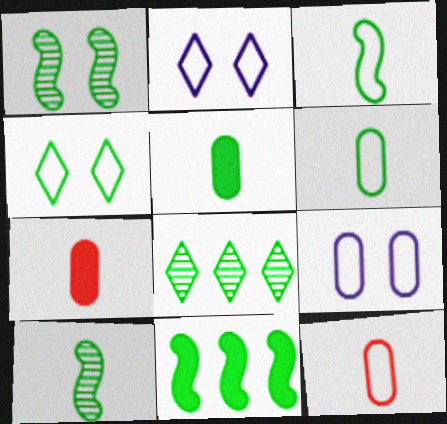[[1, 3, 11]]